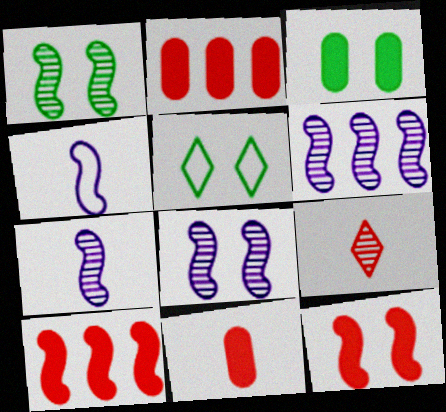[[1, 3, 5], 
[1, 4, 10], 
[2, 5, 7], 
[5, 6, 11], 
[6, 7, 8]]